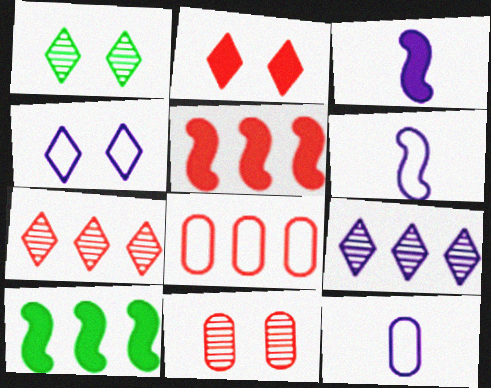[[1, 2, 4], 
[1, 3, 8], 
[1, 5, 12], 
[5, 7, 8], 
[8, 9, 10]]